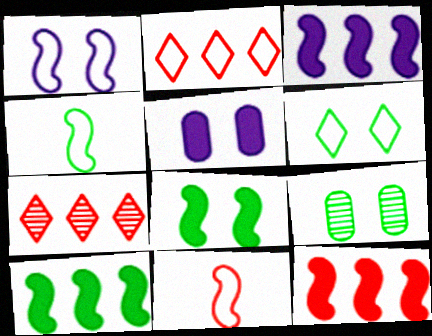[[3, 10, 12], 
[4, 5, 7], 
[6, 8, 9]]